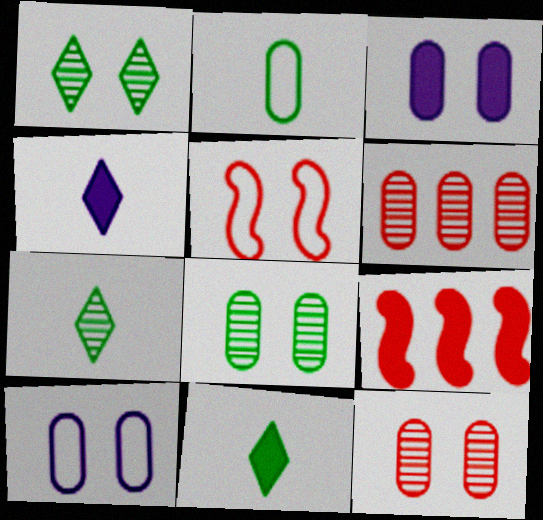[[1, 3, 5], 
[2, 3, 6], 
[3, 9, 11], 
[7, 9, 10]]